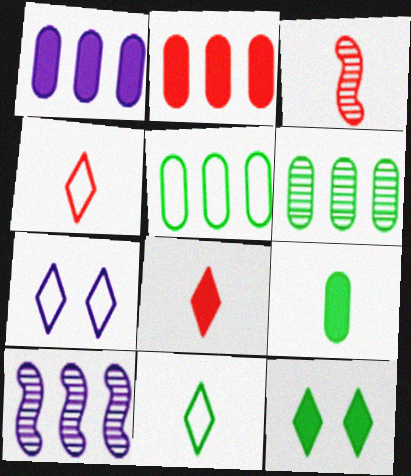[]